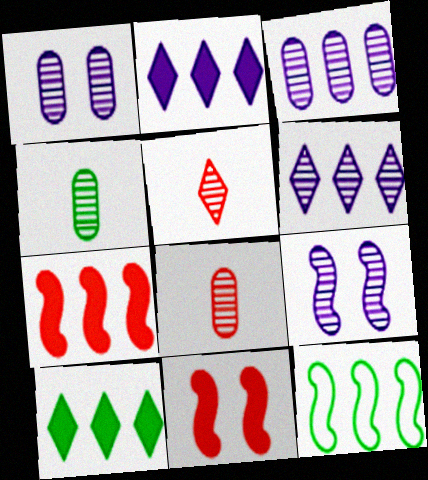[]